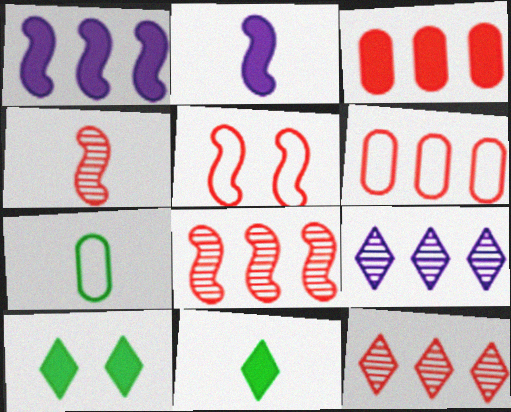[[2, 3, 10]]